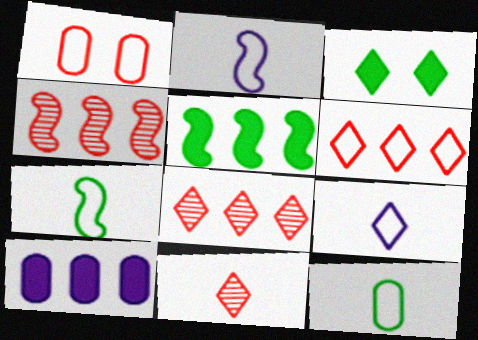[[3, 8, 9]]